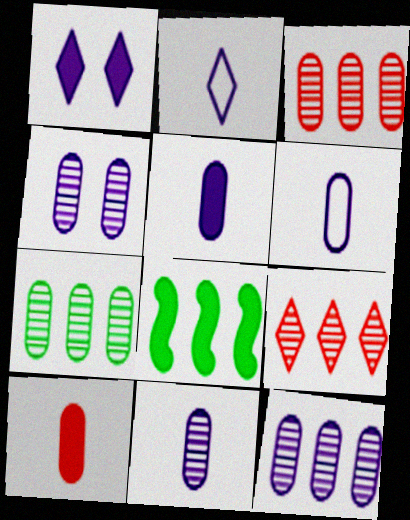[[1, 8, 10], 
[3, 7, 12], 
[4, 11, 12], 
[5, 6, 11]]